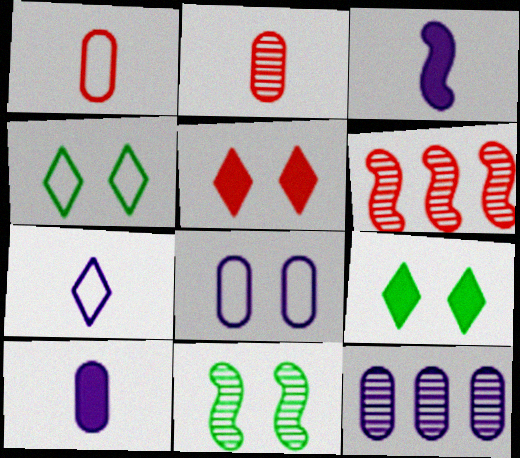[[1, 5, 6], 
[4, 6, 10], 
[5, 8, 11], 
[8, 10, 12]]